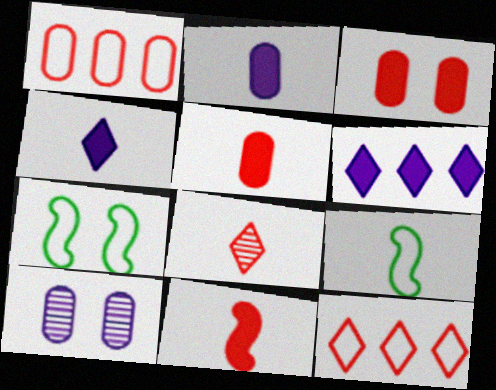[[2, 8, 9]]